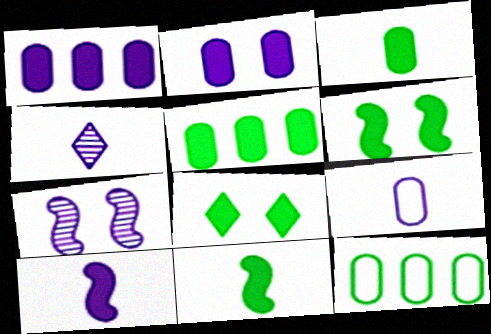[[4, 9, 10], 
[5, 8, 11]]